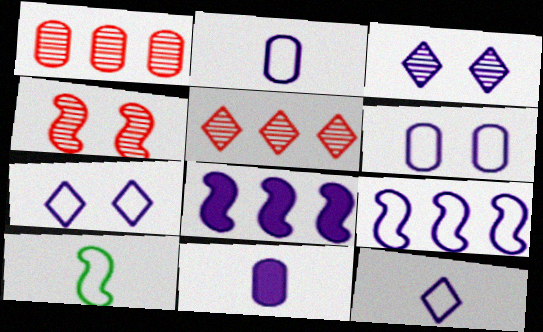[[2, 3, 8], 
[2, 7, 9], 
[3, 9, 11], 
[4, 8, 10], 
[6, 9, 12]]